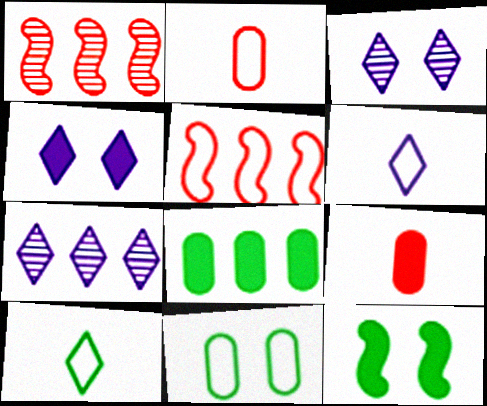[[2, 7, 12], 
[4, 6, 7], 
[5, 6, 11], 
[5, 7, 8]]